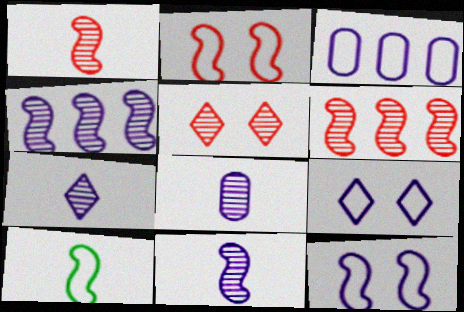[[7, 8, 11]]